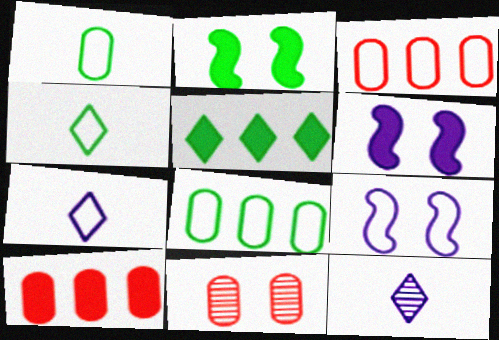[[2, 3, 12], 
[3, 4, 9]]